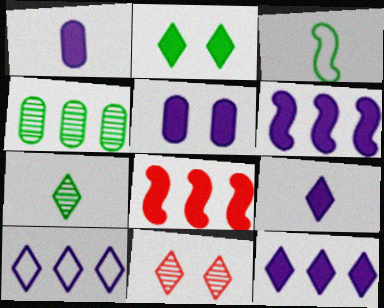[[1, 2, 8], 
[2, 3, 4], 
[4, 8, 10], 
[5, 6, 9]]